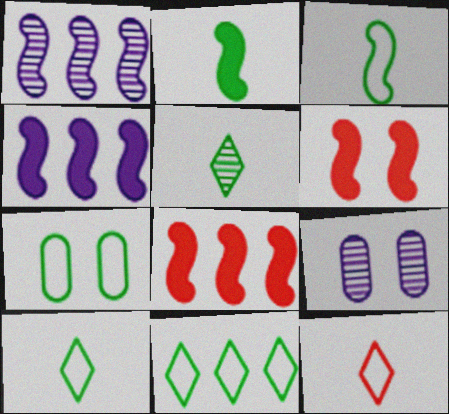[[1, 3, 6], 
[2, 4, 6], 
[3, 7, 11], 
[8, 9, 10]]